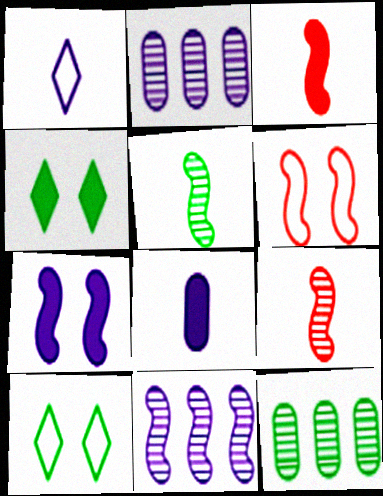[[1, 2, 7], 
[2, 3, 10]]